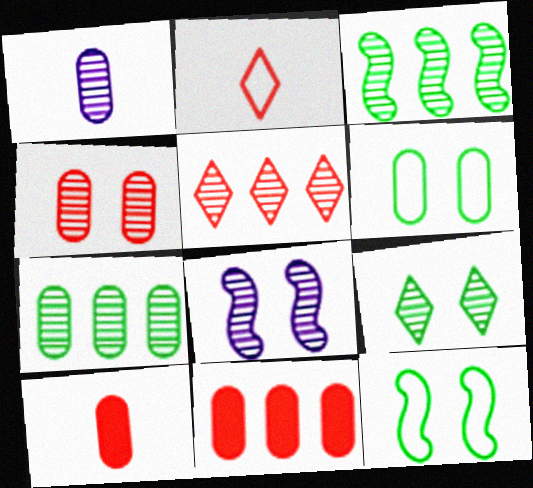[[1, 4, 7], 
[1, 6, 11], 
[4, 8, 9]]